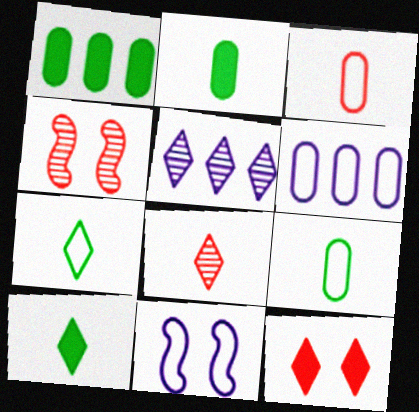[[1, 8, 11], 
[4, 6, 10], 
[5, 7, 12]]